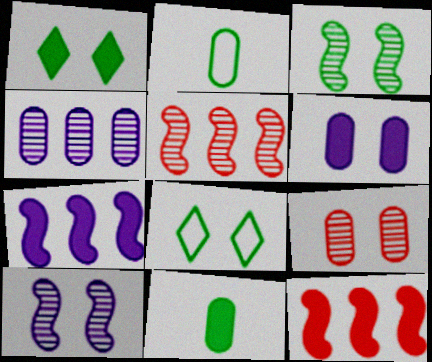[]